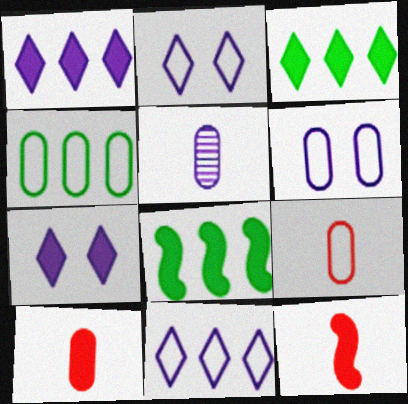[[4, 6, 9], 
[7, 8, 10]]